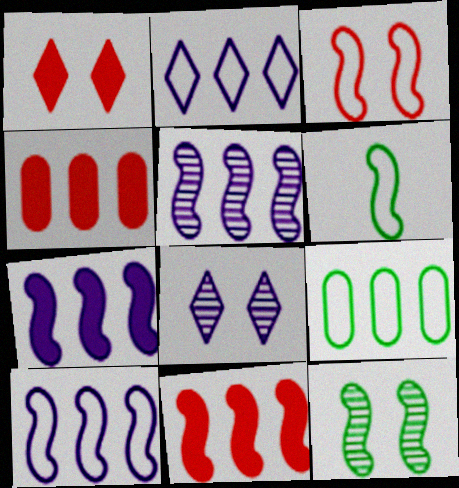[[3, 6, 10], 
[4, 6, 8], 
[5, 7, 10]]